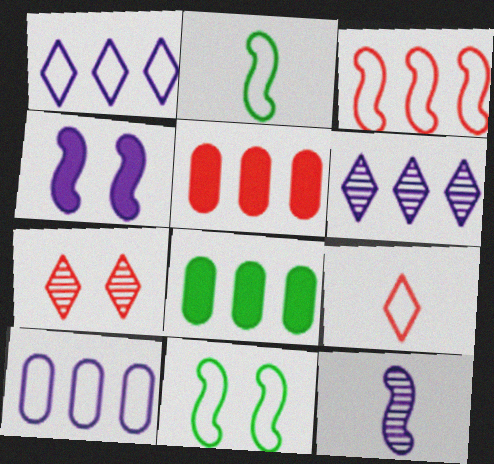[[3, 6, 8], 
[9, 10, 11]]